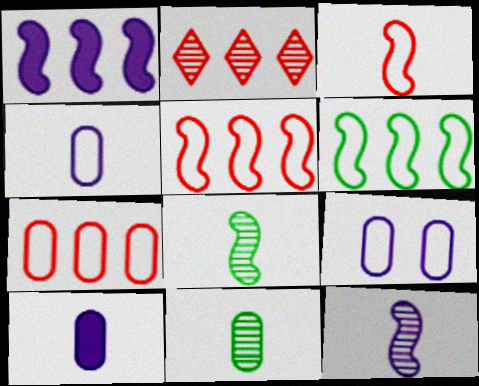[]